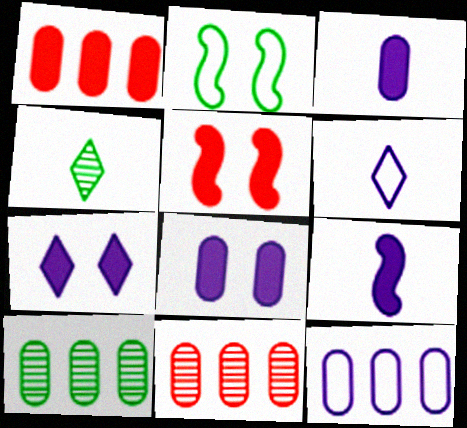[[1, 10, 12], 
[4, 5, 12], 
[5, 6, 10]]